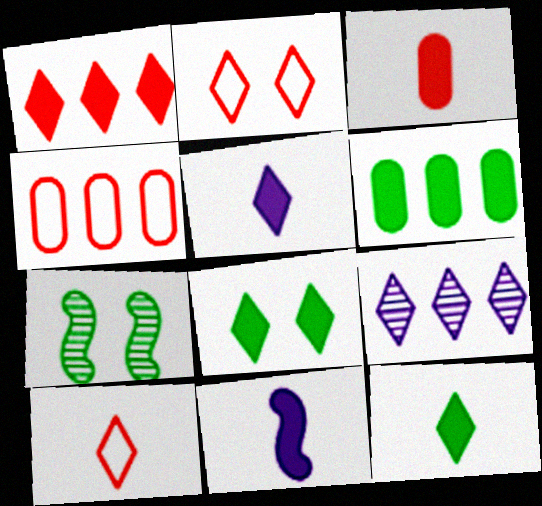[[1, 5, 8], 
[2, 9, 12], 
[3, 11, 12], 
[4, 5, 7], 
[8, 9, 10]]